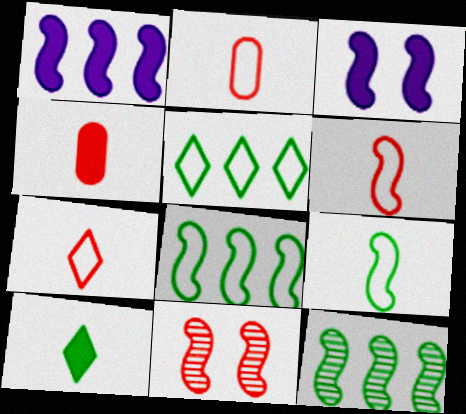[[1, 9, 11], 
[2, 6, 7], 
[3, 6, 12]]